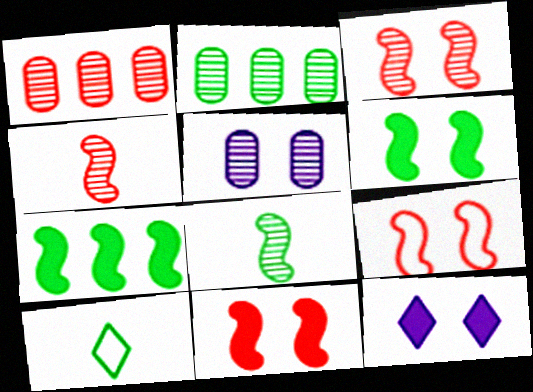[[2, 6, 10], 
[3, 9, 11]]